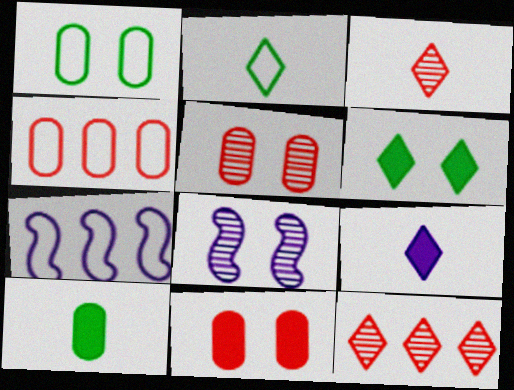[[2, 3, 9]]